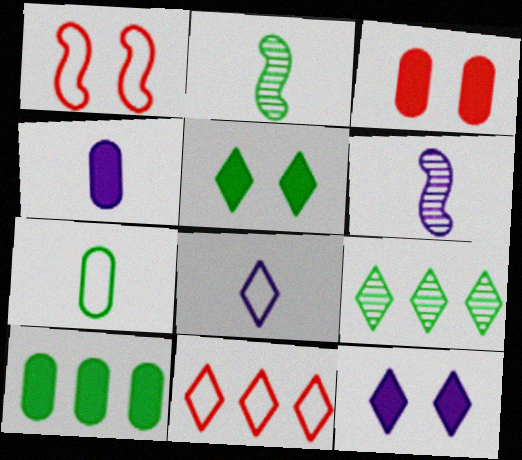[[1, 4, 9], 
[3, 4, 10], 
[4, 6, 8]]